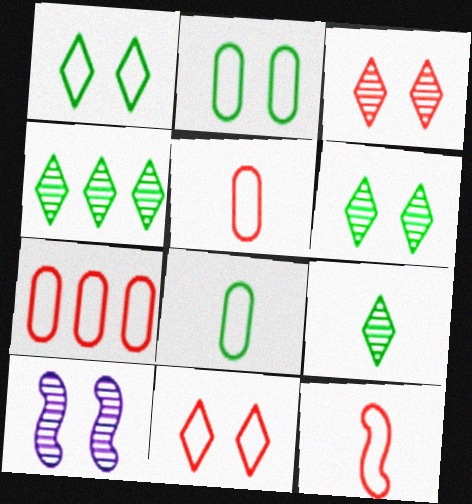[[4, 6, 9], 
[7, 11, 12]]